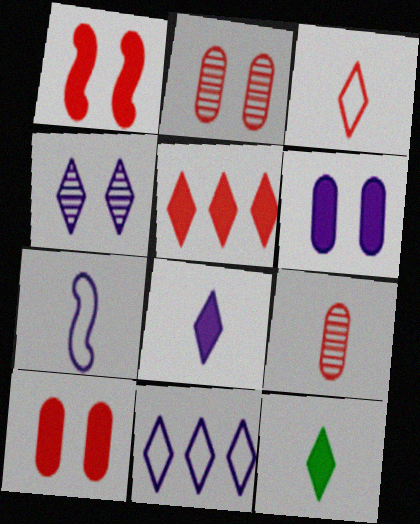[[4, 8, 11], 
[7, 9, 12]]